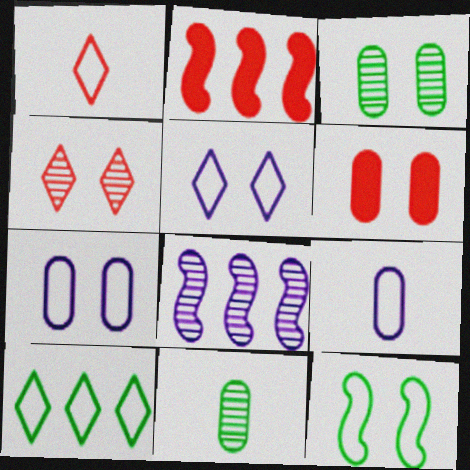[[1, 5, 10], 
[2, 5, 11], 
[3, 6, 7], 
[4, 8, 11]]